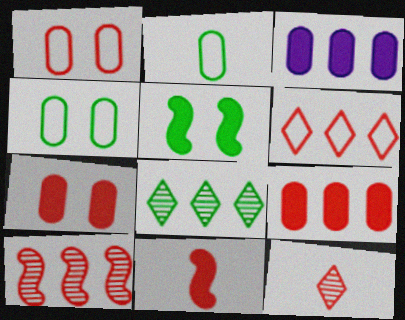[[2, 5, 8], 
[6, 9, 10]]